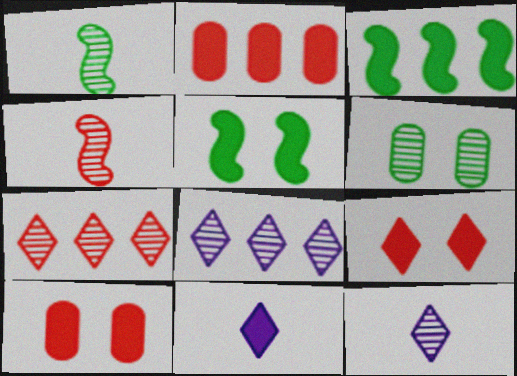[[2, 5, 11], 
[3, 10, 11], 
[4, 6, 8]]